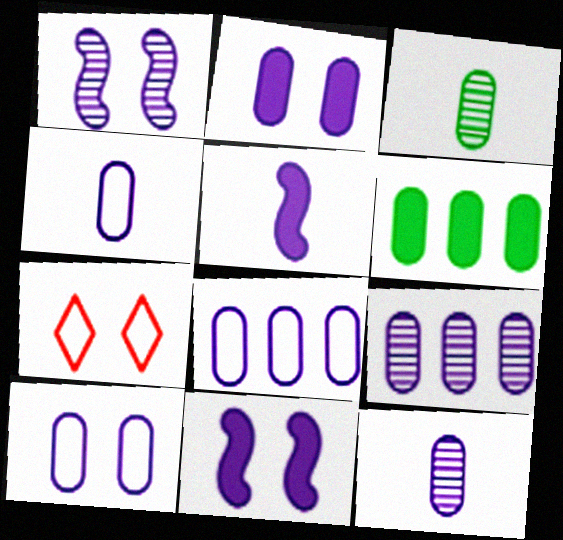[[2, 4, 9], 
[2, 8, 12], 
[4, 8, 10]]